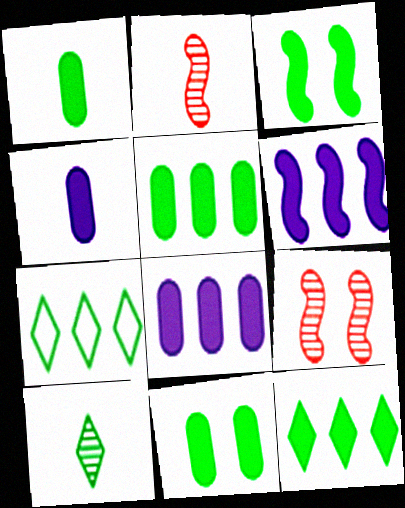[[1, 3, 12], 
[1, 5, 11], 
[4, 7, 9]]